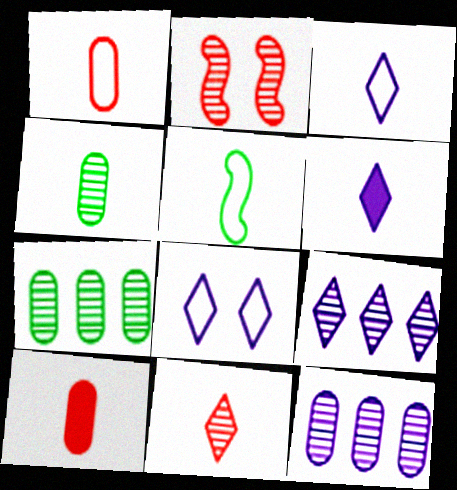[[1, 3, 5], 
[2, 4, 9], 
[6, 8, 9]]